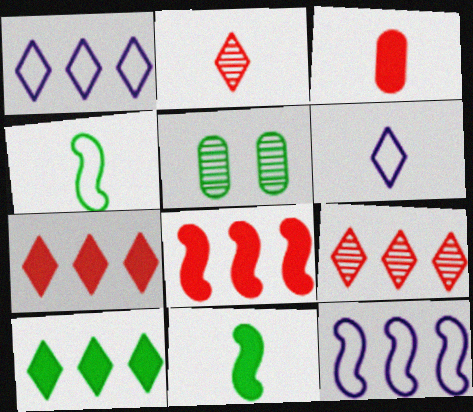[[1, 9, 10], 
[4, 5, 10], 
[5, 6, 8]]